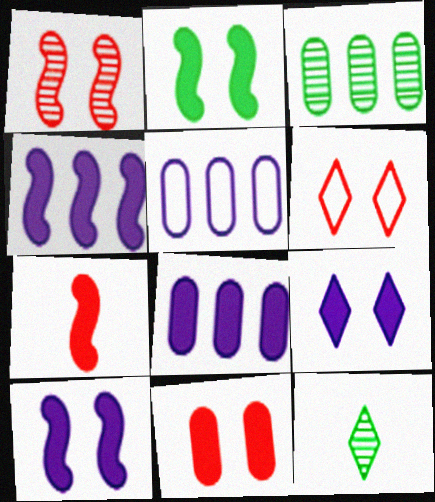[[1, 6, 11], 
[2, 4, 7], 
[2, 9, 11]]